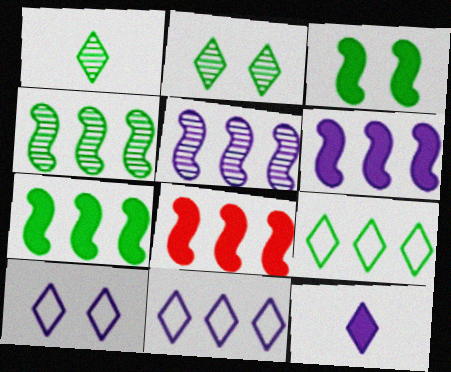[[6, 7, 8]]